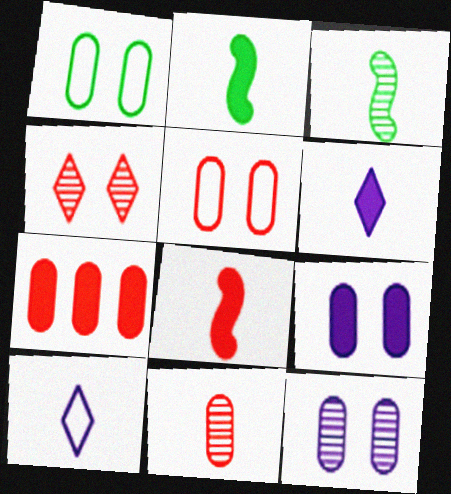[[2, 10, 11], 
[5, 7, 11]]